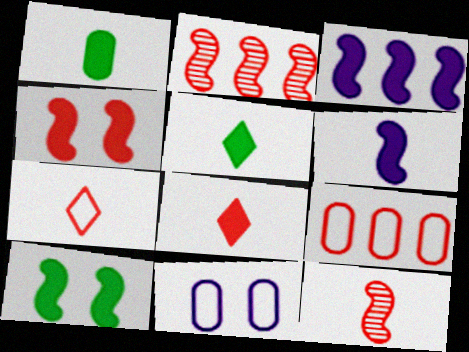[[1, 6, 8], 
[2, 5, 11]]